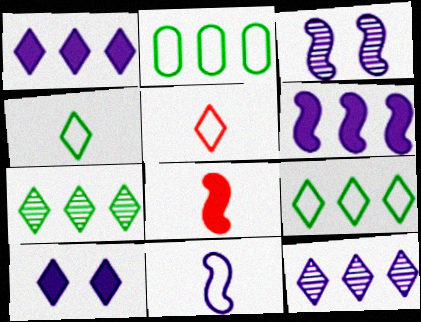[[3, 6, 11], 
[5, 7, 10]]